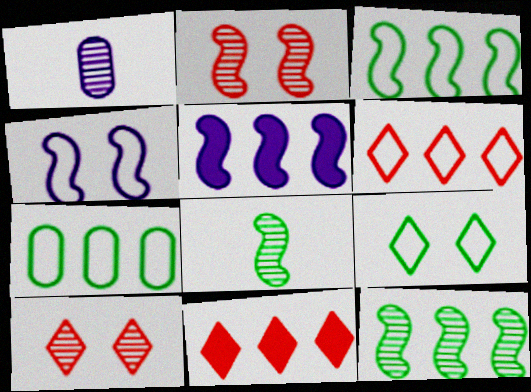[[1, 10, 12]]